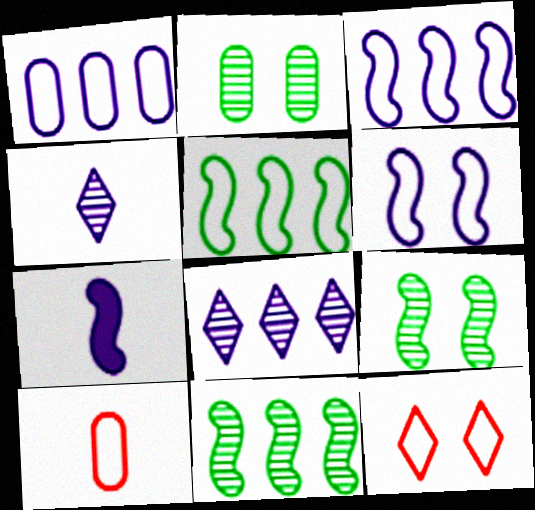[]